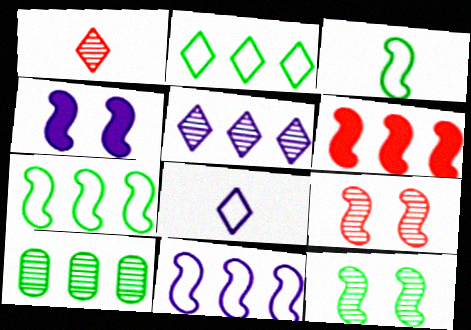[]